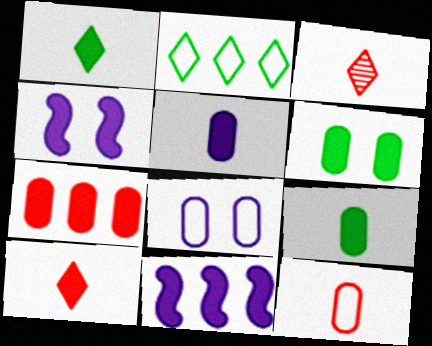[[1, 4, 7], 
[5, 6, 7], 
[6, 10, 11]]